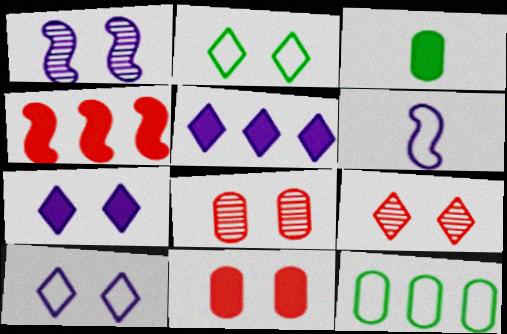[[1, 2, 11], 
[2, 7, 9], 
[3, 4, 7]]